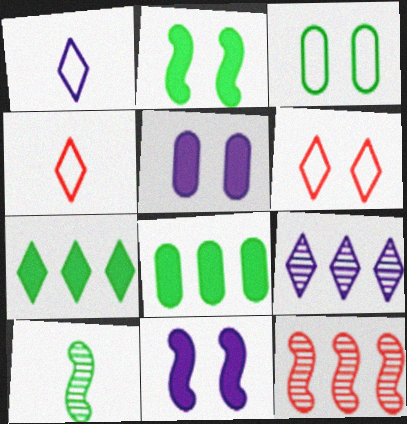[[3, 7, 10]]